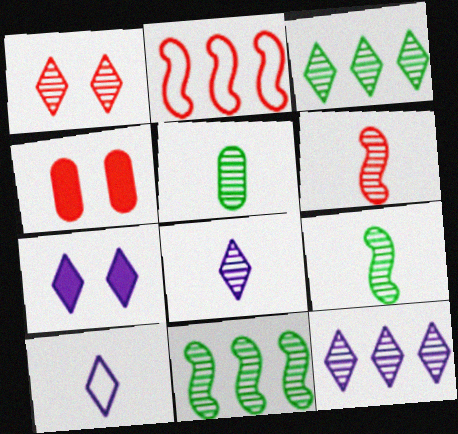[[1, 3, 8], 
[2, 5, 7], 
[4, 10, 11], 
[5, 6, 8], 
[7, 10, 12]]